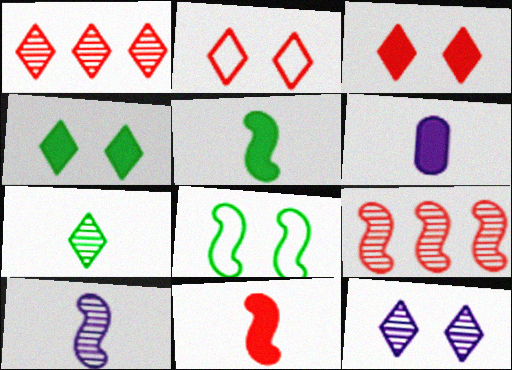[[1, 6, 8], 
[1, 7, 12], 
[2, 4, 12]]